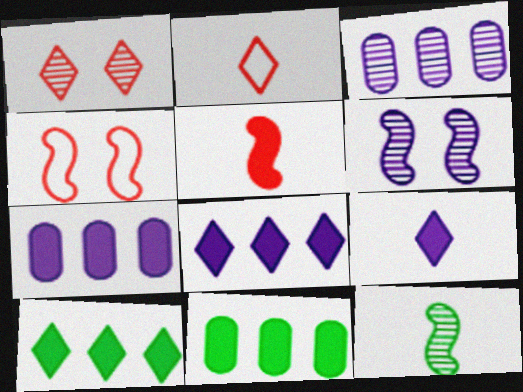[[1, 3, 12], 
[2, 6, 11]]